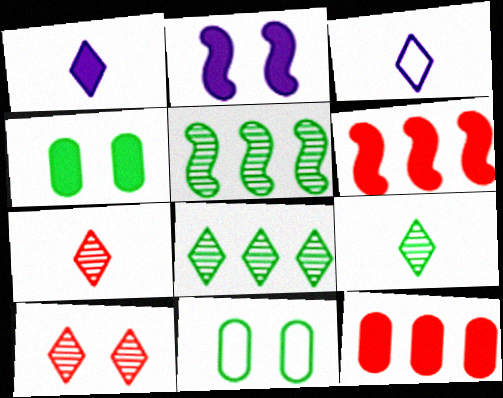[[1, 4, 6], 
[2, 10, 11]]